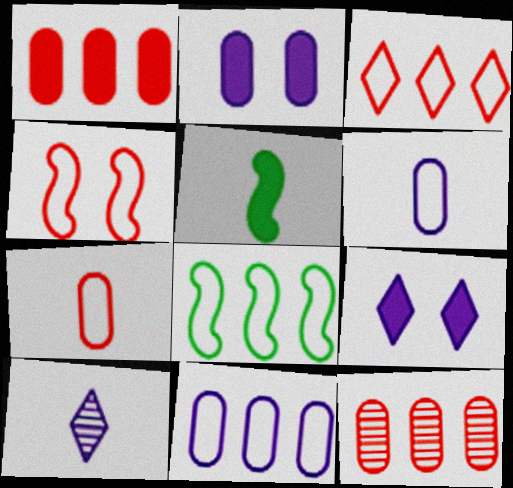[[1, 5, 9], 
[3, 4, 7], 
[3, 8, 11], 
[5, 7, 10]]